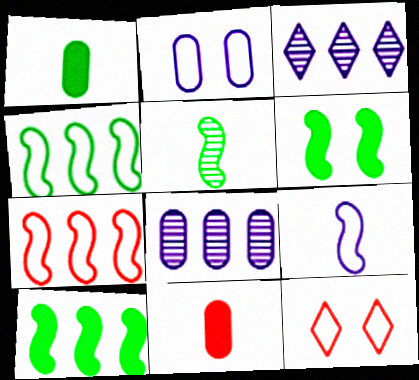[[4, 5, 6]]